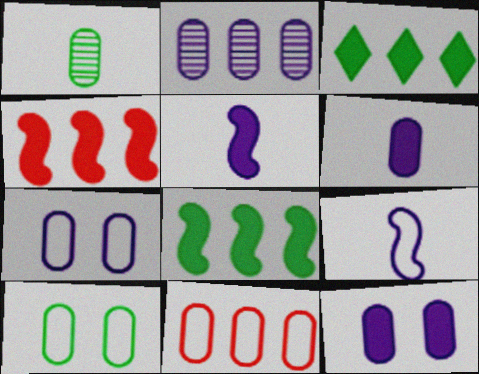[[1, 11, 12], 
[2, 6, 7]]